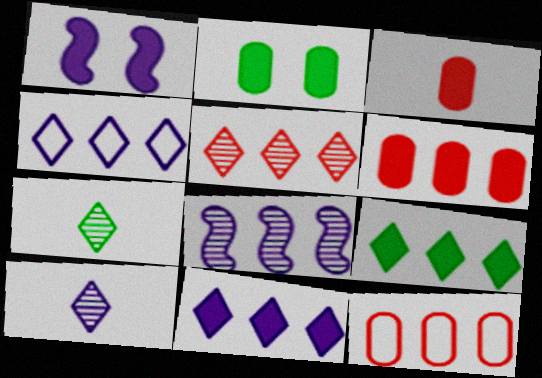[[1, 3, 9], 
[1, 7, 12], 
[4, 5, 9], 
[8, 9, 12]]